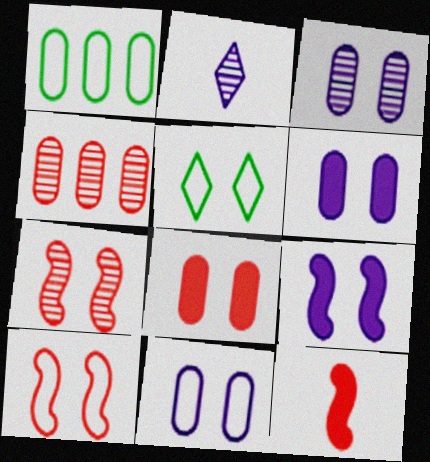[[3, 6, 11], 
[5, 6, 7], 
[5, 10, 11]]